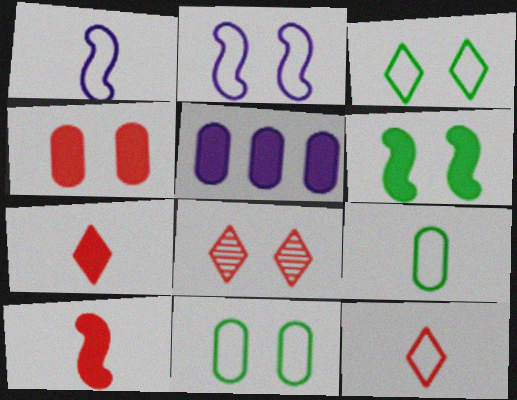[[1, 9, 12], 
[5, 6, 7]]